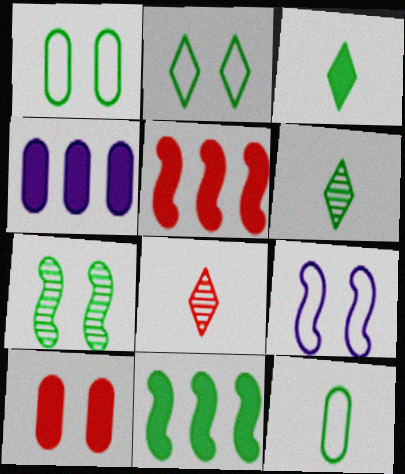[[1, 6, 11]]